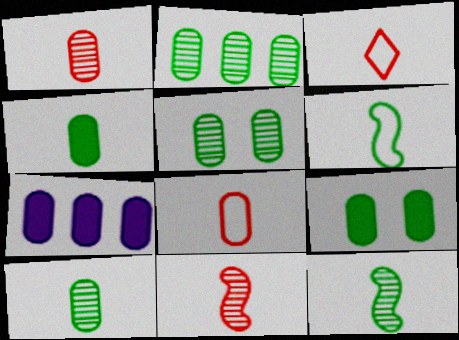[[2, 5, 10], 
[5, 7, 8]]